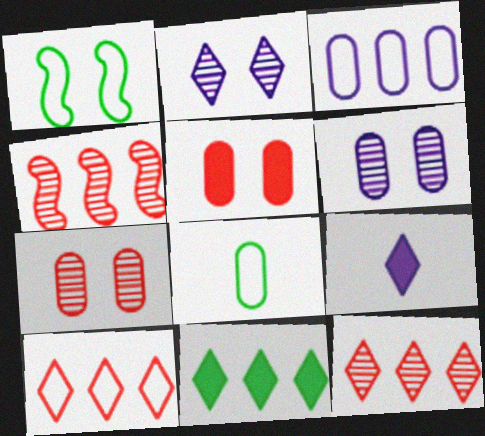[[1, 2, 5], 
[3, 4, 11]]